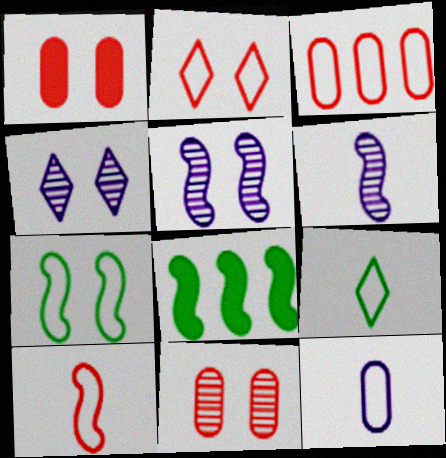[[1, 4, 7], 
[2, 3, 10], 
[5, 8, 10], 
[9, 10, 12]]